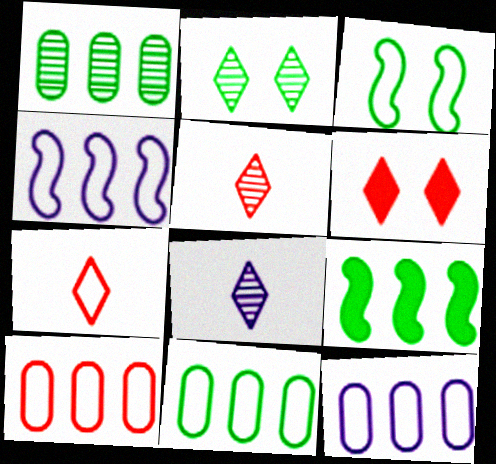[[3, 7, 12], 
[10, 11, 12]]